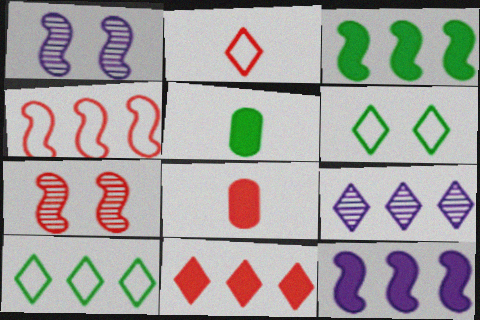[[1, 8, 10], 
[9, 10, 11]]